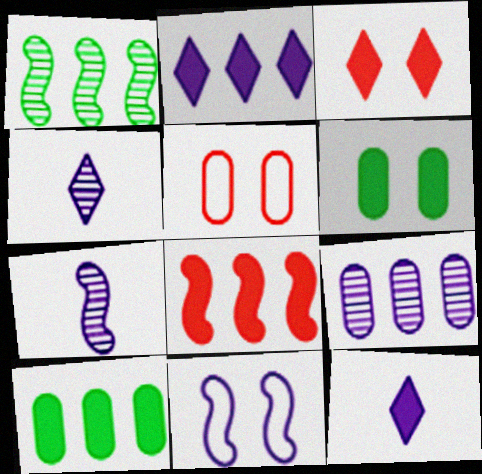[[1, 5, 12], 
[2, 8, 10], 
[6, 8, 12], 
[9, 11, 12]]